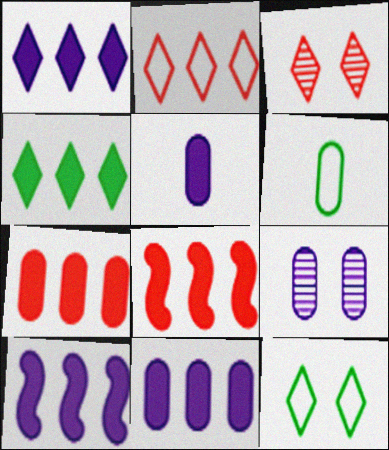[[1, 10, 11], 
[3, 6, 10], 
[4, 7, 10], 
[4, 8, 11], 
[6, 7, 9]]